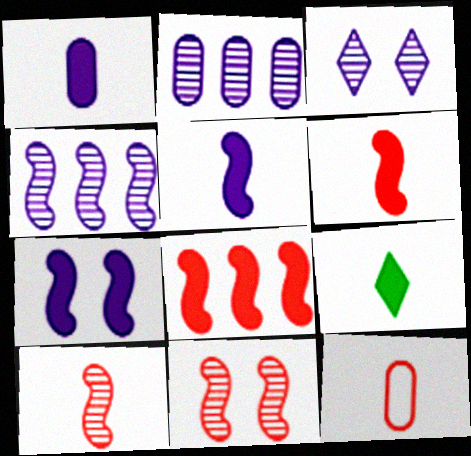[[1, 6, 9]]